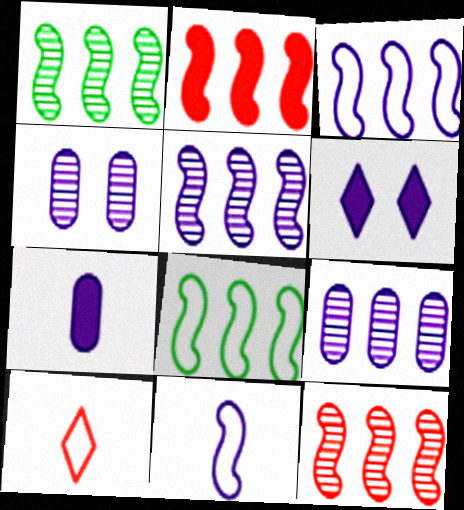[[1, 2, 3], 
[1, 5, 12], 
[2, 5, 8], 
[6, 9, 11]]